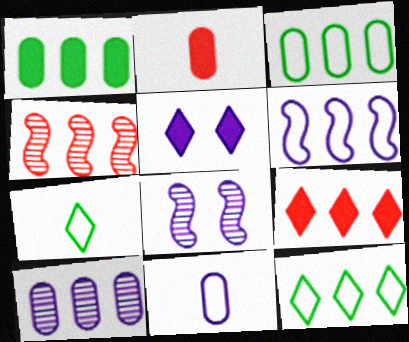[[2, 8, 12]]